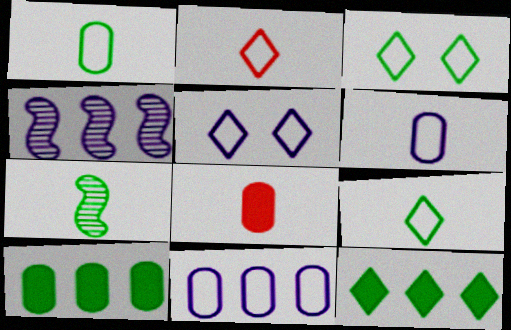[[3, 4, 8], 
[3, 7, 10]]